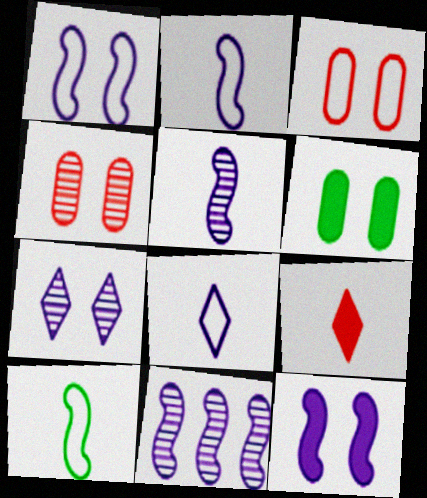[[2, 11, 12]]